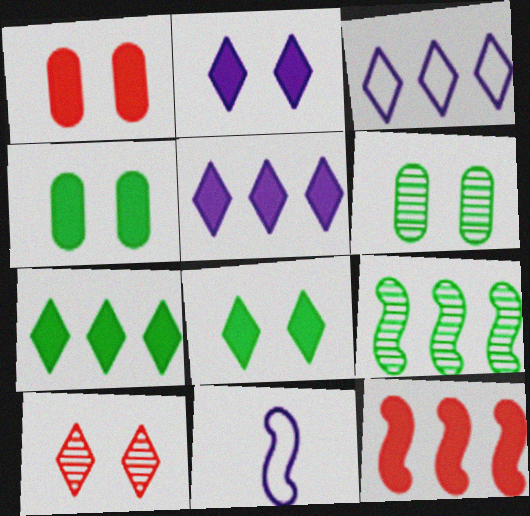[]